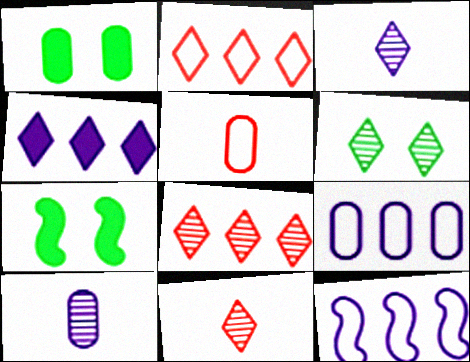[[1, 11, 12], 
[2, 7, 10], 
[3, 6, 8], 
[7, 9, 11]]